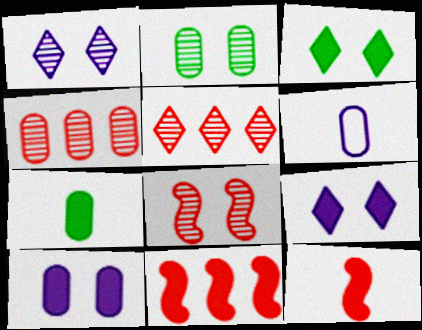[[1, 2, 8], 
[7, 9, 11]]